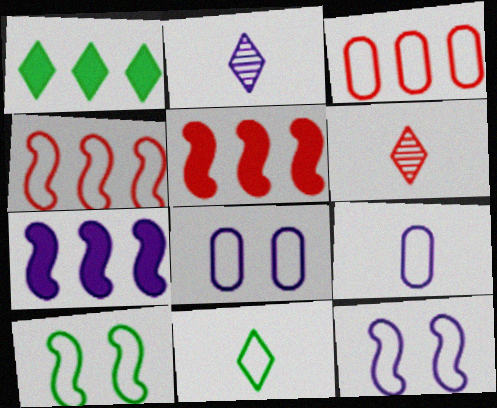[[2, 7, 8], 
[3, 11, 12], 
[4, 8, 11]]